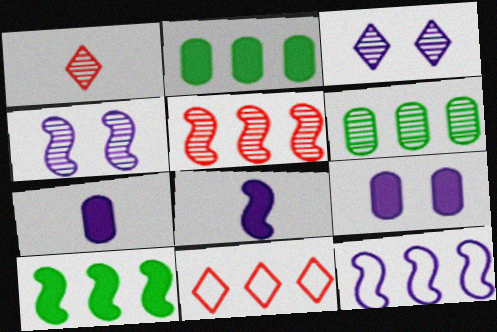[[1, 4, 6], 
[3, 7, 12], 
[4, 8, 12], 
[5, 10, 12]]